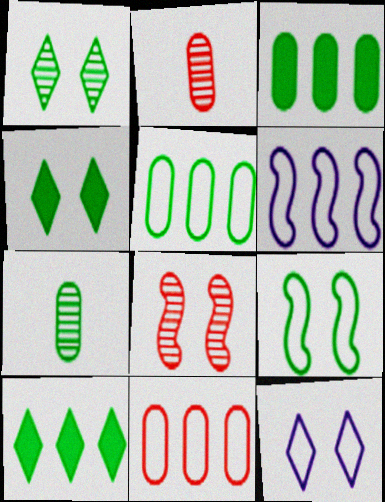[[2, 4, 6], 
[7, 9, 10]]